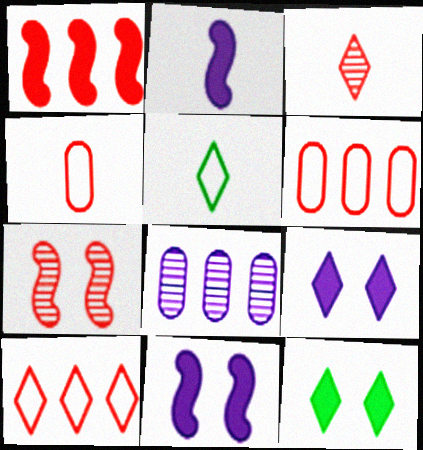[]